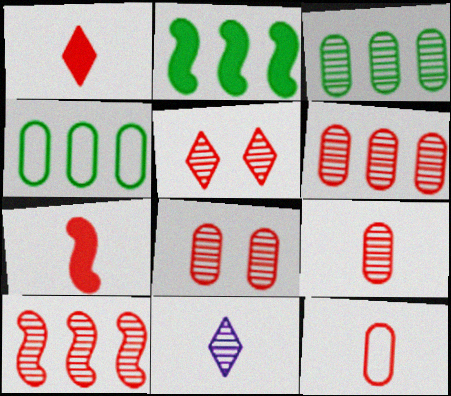[[5, 9, 10], 
[6, 8, 9]]